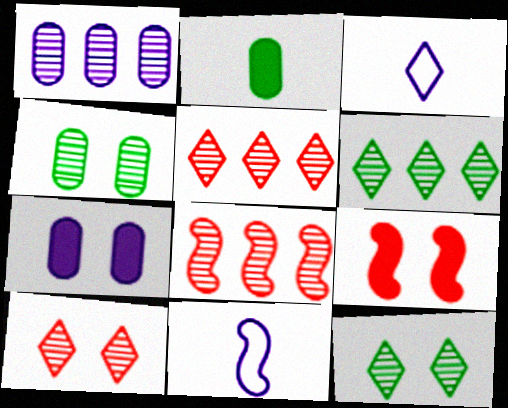[[1, 6, 8]]